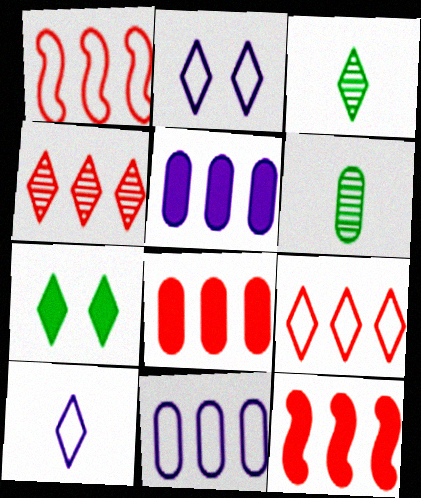[[1, 4, 8], 
[2, 6, 12], 
[4, 7, 10]]